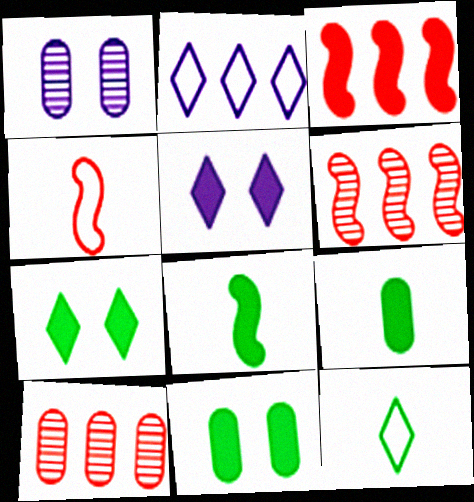[[1, 3, 12], 
[3, 5, 9]]